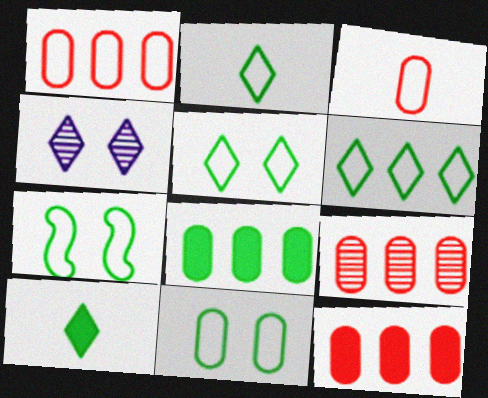[[1, 9, 12], 
[2, 5, 6], 
[5, 7, 11]]